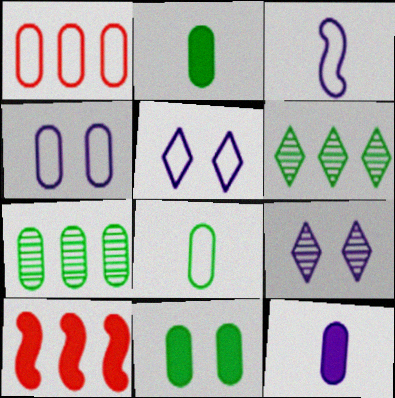[[1, 4, 8], 
[7, 8, 11], 
[8, 9, 10]]